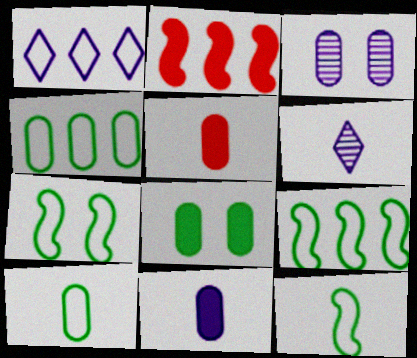[[3, 4, 5], 
[5, 6, 12], 
[7, 9, 12]]